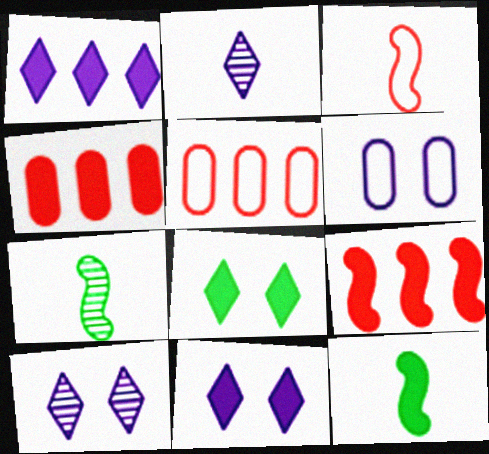[[4, 11, 12], 
[5, 7, 11], 
[5, 10, 12]]